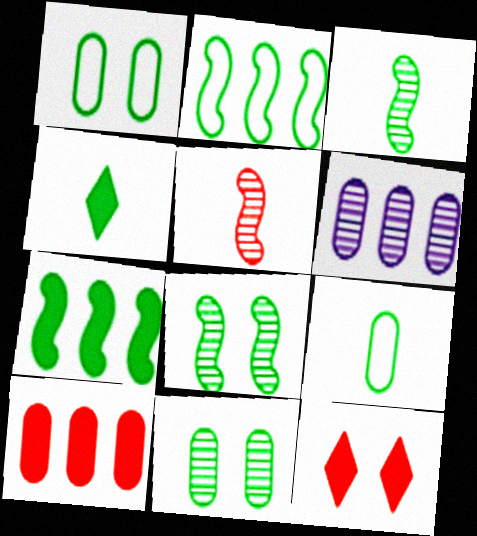[[2, 4, 11], 
[3, 4, 9]]